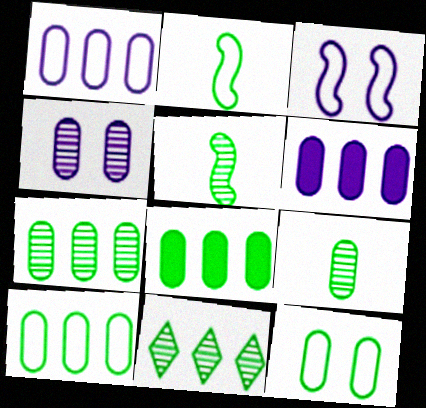[[7, 8, 10], 
[8, 9, 12]]